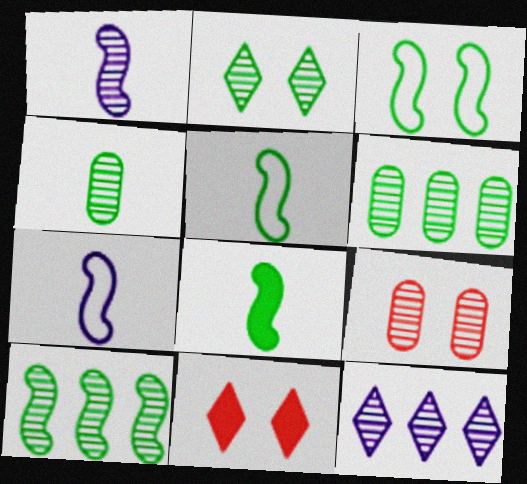[[2, 4, 10], 
[3, 8, 10], 
[6, 7, 11]]